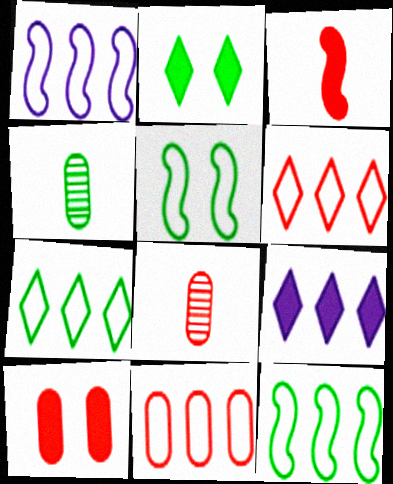[[1, 2, 8], 
[1, 7, 11], 
[2, 4, 12], 
[5, 8, 9], 
[8, 10, 11]]